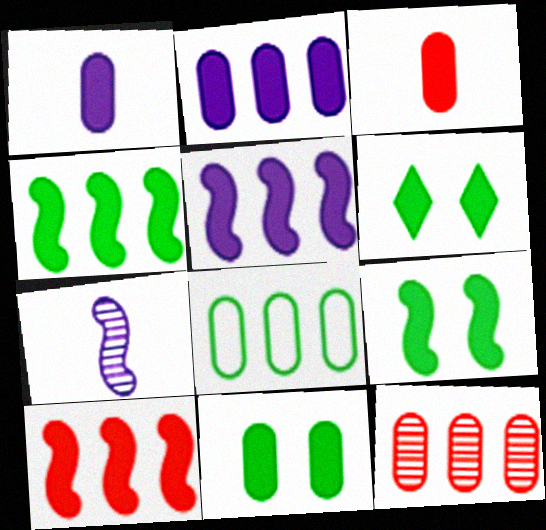[[1, 6, 10], 
[2, 3, 11], 
[2, 8, 12], 
[3, 5, 6], 
[4, 5, 10], 
[6, 9, 11]]